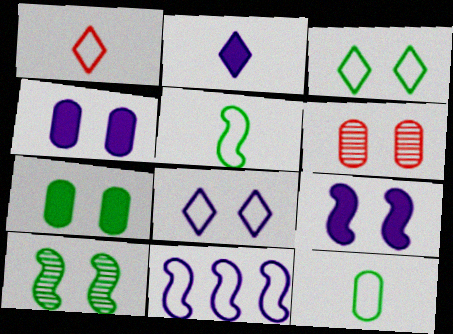[[3, 6, 9], 
[3, 7, 10]]